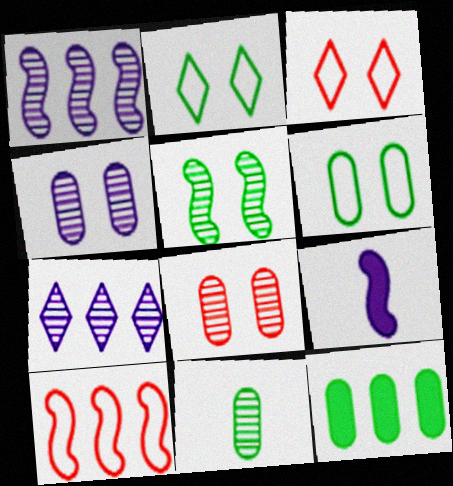[[5, 9, 10], 
[6, 11, 12], 
[7, 10, 12]]